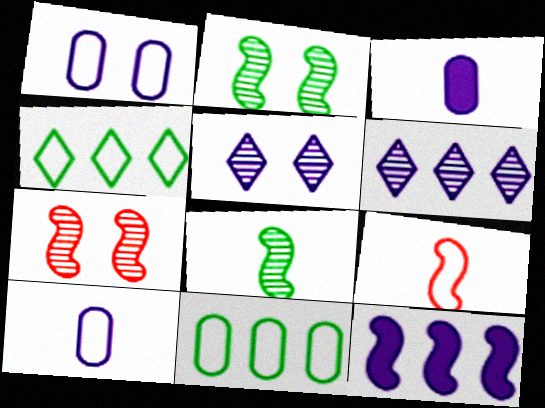[[1, 4, 9], 
[2, 9, 12], 
[3, 4, 7], 
[5, 10, 12]]